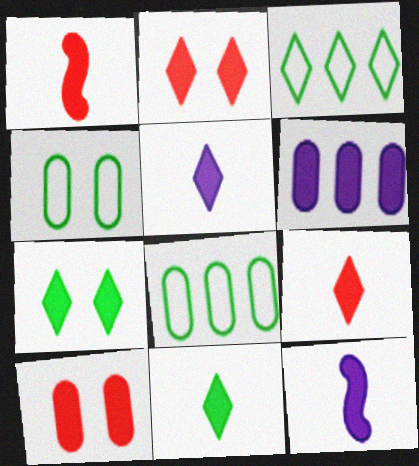[[1, 6, 7], 
[5, 9, 11]]